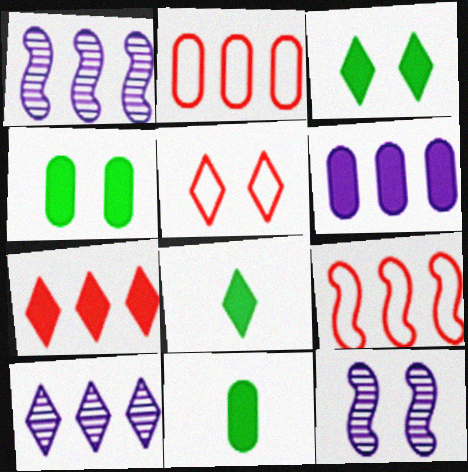[[1, 5, 11], 
[2, 8, 12], 
[4, 5, 12], 
[5, 8, 10]]